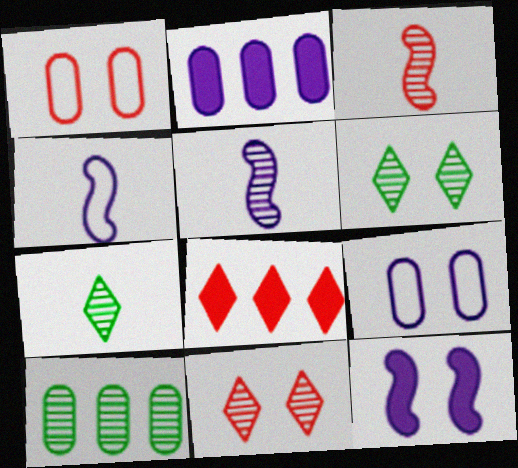[[1, 3, 8], 
[1, 6, 12], 
[5, 10, 11]]